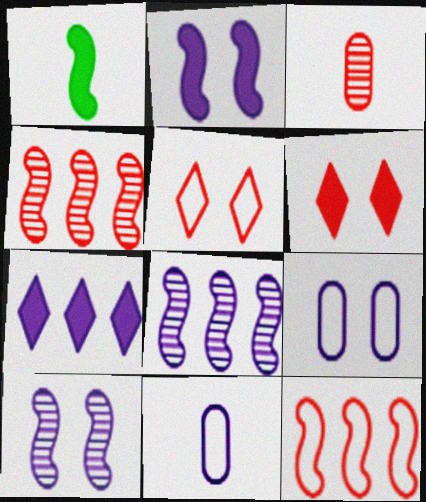[[1, 10, 12], 
[3, 6, 12], 
[7, 10, 11]]